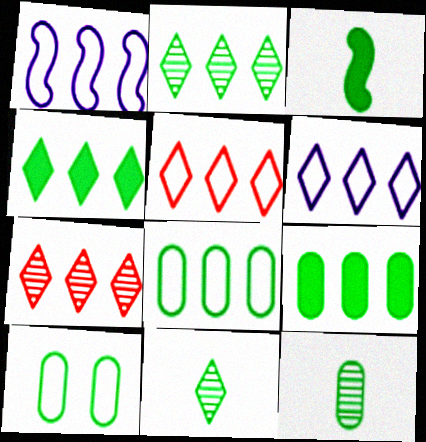[[1, 5, 8], 
[1, 7, 9], 
[2, 3, 10], 
[4, 6, 7], 
[9, 10, 12]]